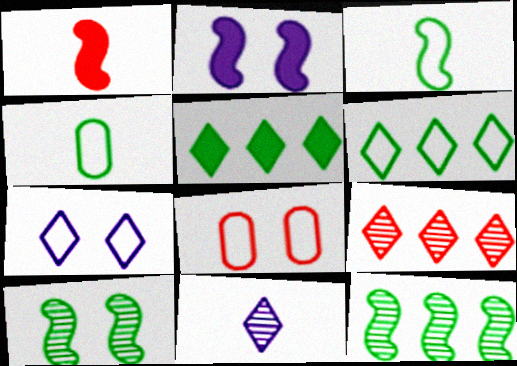[[1, 4, 11], 
[1, 8, 9], 
[2, 4, 9], 
[4, 5, 10]]